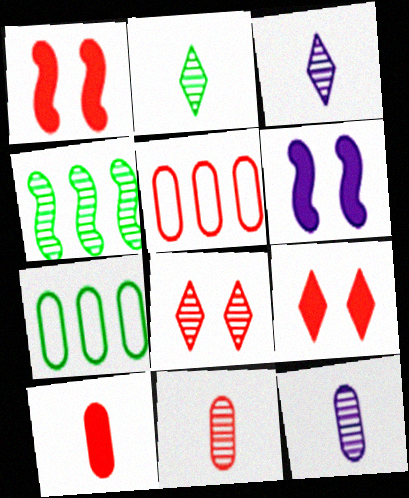[[1, 3, 7], 
[2, 5, 6], 
[4, 8, 12]]